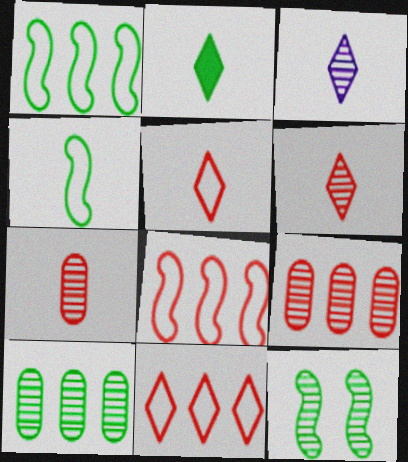[[2, 3, 5], 
[3, 9, 12]]